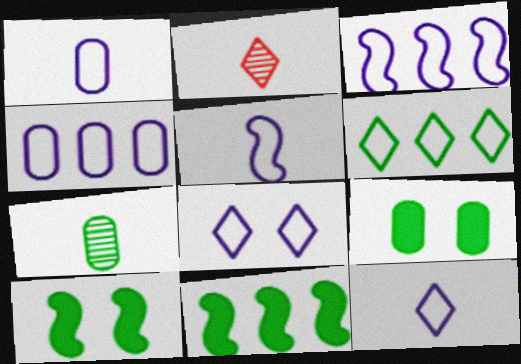[[1, 3, 8], 
[1, 5, 12], 
[2, 3, 9], 
[2, 4, 10], 
[4, 5, 8], 
[6, 7, 10]]